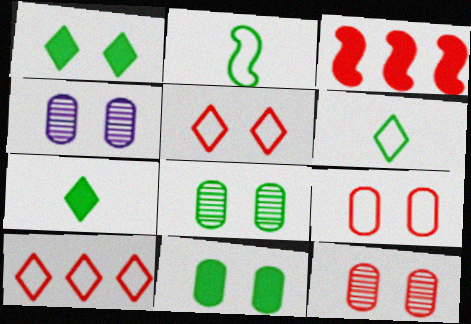[[3, 4, 6], 
[4, 8, 12], 
[4, 9, 11]]